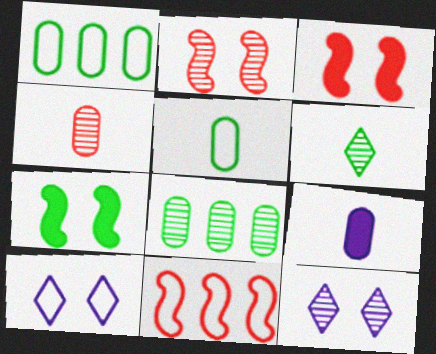[[1, 6, 7], 
[4, 5, 9], 
[5, 10, 11]]